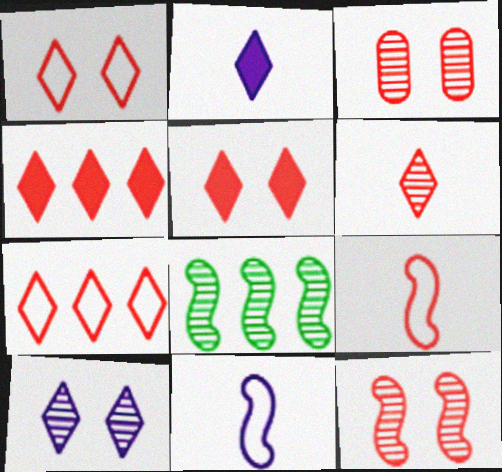[[1, 4, 6], 
[3, 4, 9], 
[5, 6, 7]]